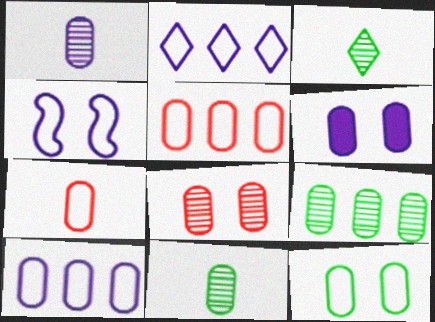[[1, 6, 10], 
[1, 8, 9], 
[5, 6, 11], 
[6, 7, 9], 
[6, 8, 12], 
[7, 10, 12]]